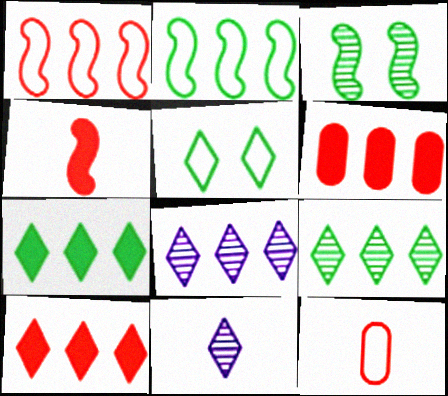[[2, 6, 8], 
[5, 10, 11]]